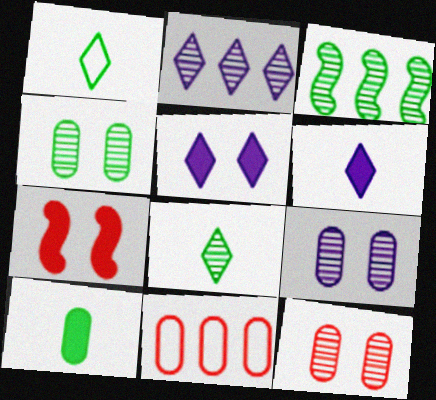[[3, 4, 8], 
[4, 9, 12], 
[9, 10, 11]]